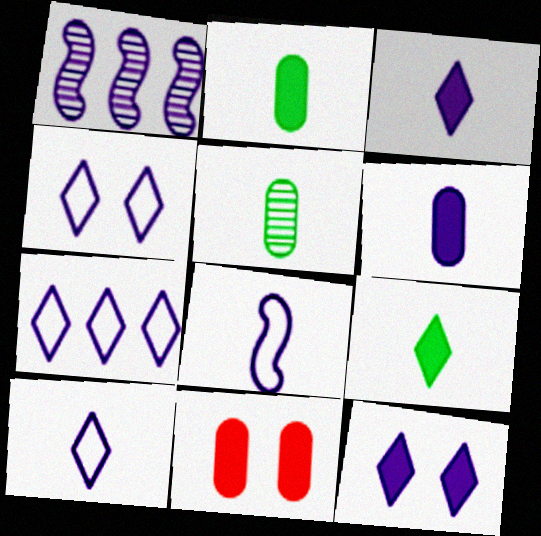[[1, 4, 6], 
[4, 7, 10]]